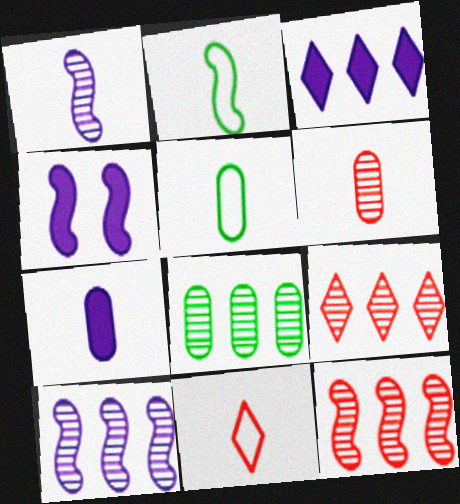[[2, 4, 12], 
[3, 4, 7], 
[4, 5, 9], 
[4, 8, 11], 
[5, 6, 7], 
[8, 9, 10]]